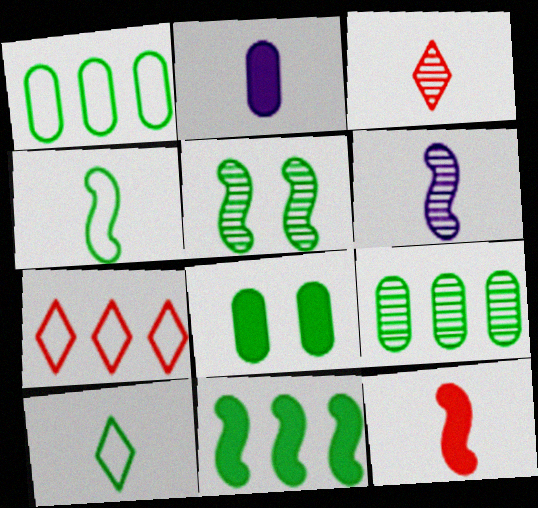[[2, 3, 4], 
[2, 5, 7], 
[4, 5, 11], 
[4, 6, 12], 
[6, 7, 8]]